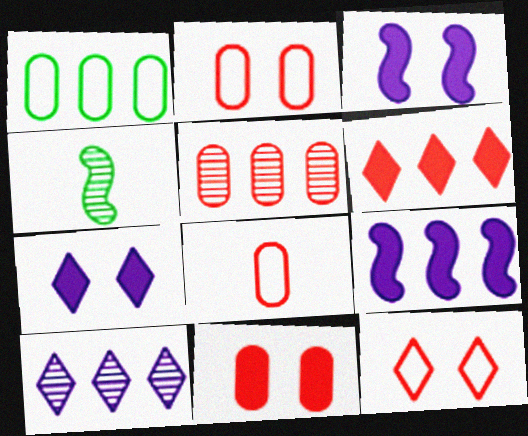[[5, 8, 11]]